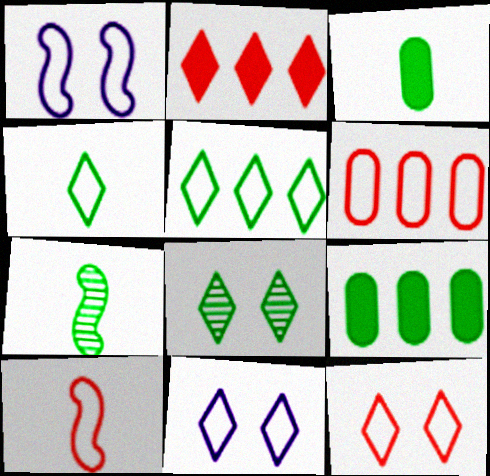[[1, 4, 6], 
[3, 4, 7], 
[6, 10, 12]]